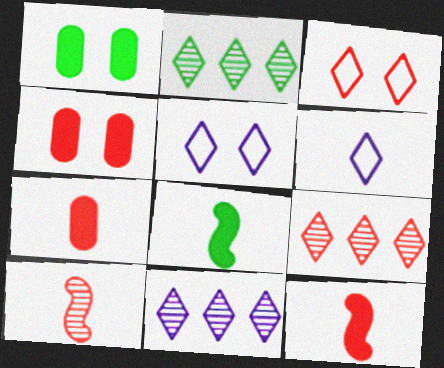[[2, 9, 11]]